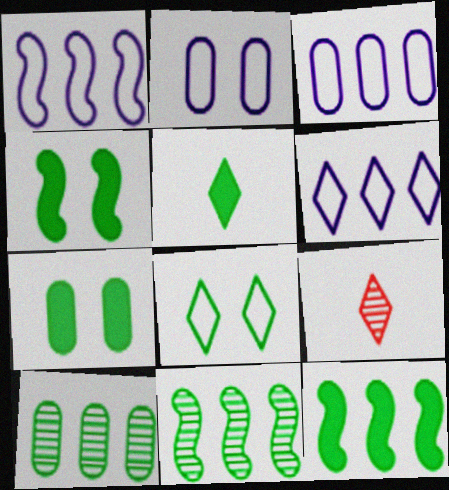[[1, 3, 6], 
[1, 7, 9], 
[2, 9, 12], 
[3, 4, 9], 
[5, 7, 12]]